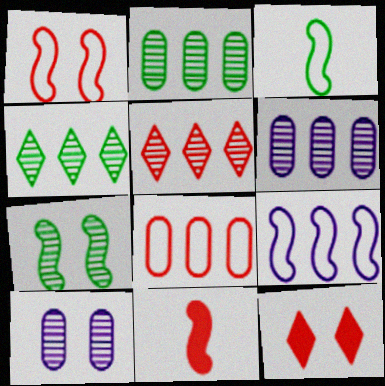[[1, 3, 9], 
[3, 6, 12], 
[7, 9, 11]]